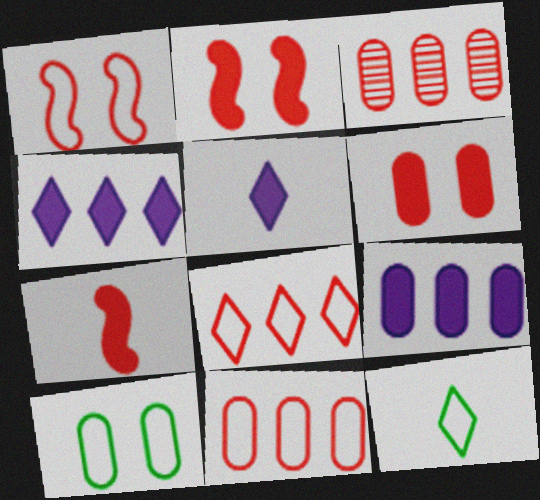[]